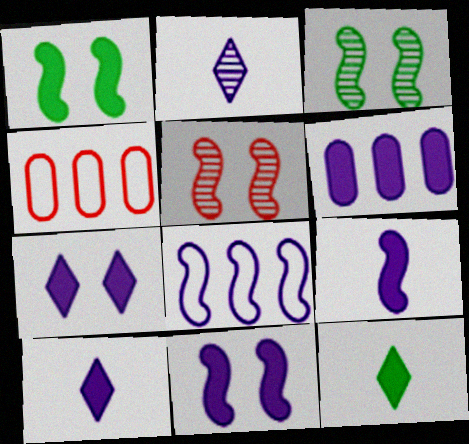[[1, 2, 4], 
[3, 4, 10], 
[6, 7, 9], 
[6, 10, 11]]